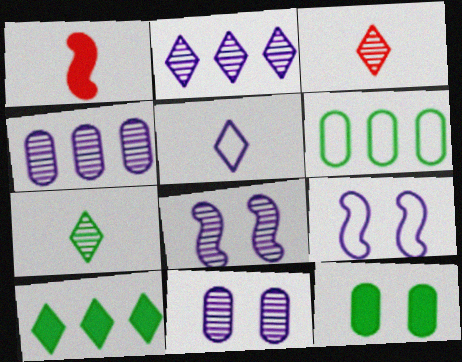[]